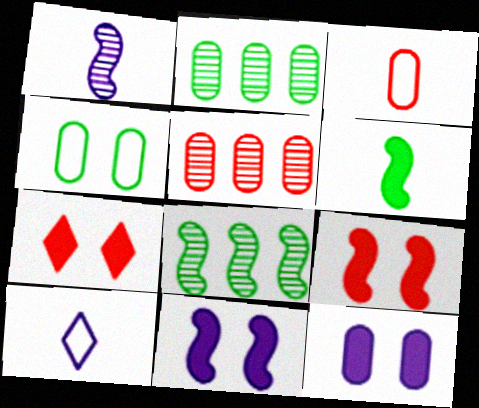[[2, 3, 12], 
[2, 9, 10]]